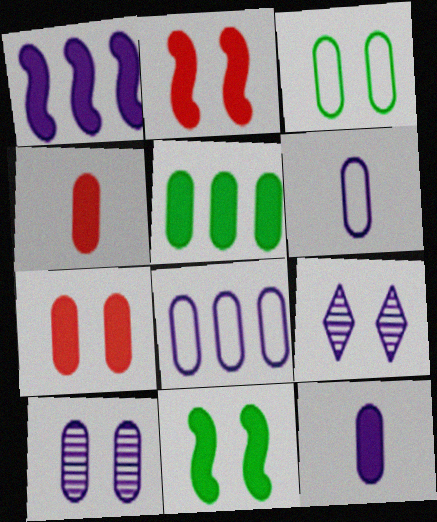[[1, 6, 9], 
[2, 3, 9], 
[3, 7, 10], 
[5, 7, 12], 
[8, 10, 12]]